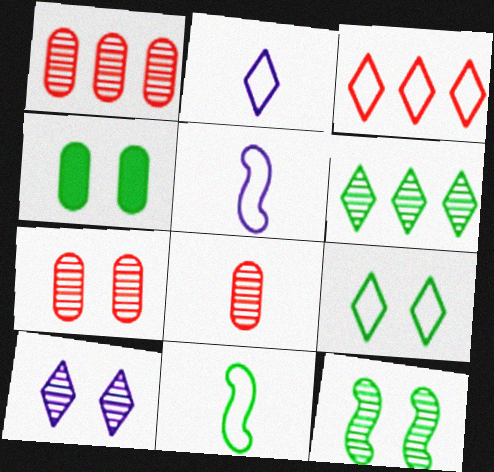[[1, 7, 8], 
[2, 3, 9], 
[4, 6, 11], 
[4, 9, 12], 
[7, 10, 12]]